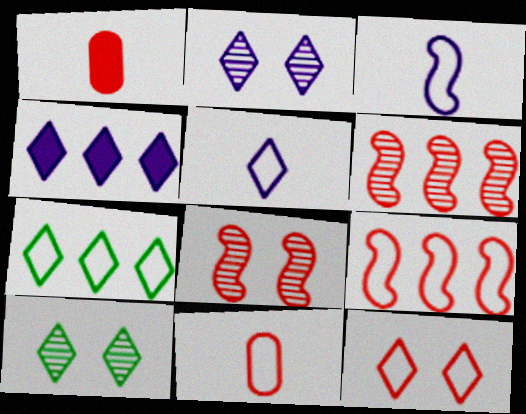[[1, 6, 12], 
[2, 4, 5], 
[5, 7, 12], 
[9, 11, 12]]